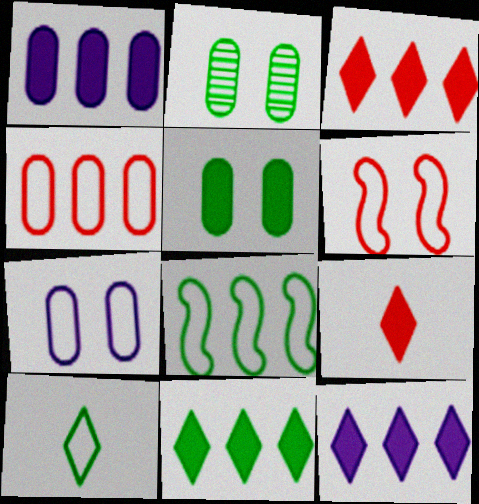[[3, 11, 12]]